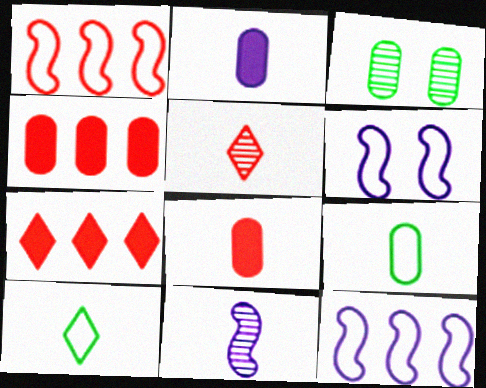[[8, 10, 11]]